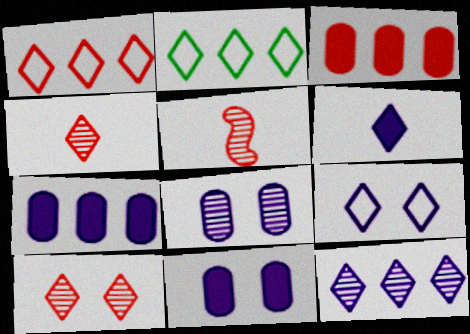[[2, 5, 11], 
[2, 6, 10], 
[6, 9, 12]]